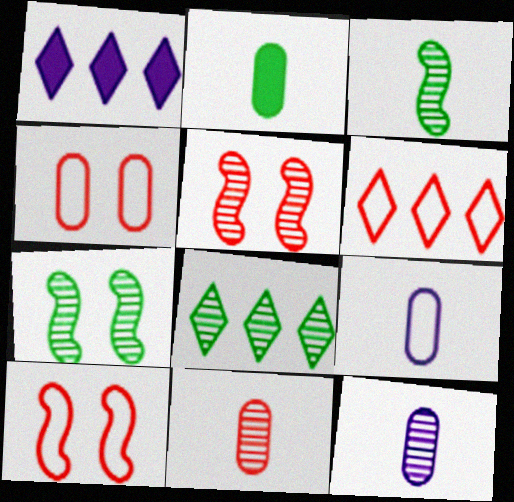[[1, 3, 4], 
[1, 6, 8], 
[2, 9, 11], 
[5, 8, 12]]